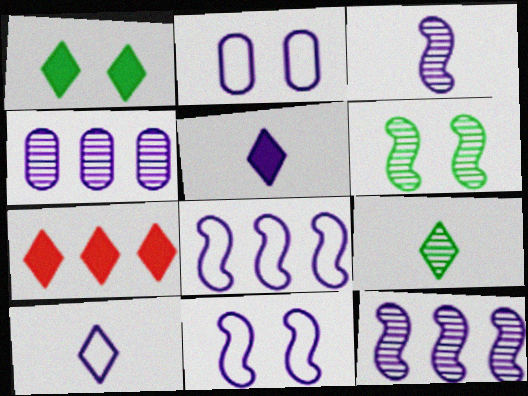[[1, 5, 7], 
[2, 5, 12], 
[2, 8, 10], 
[4, 5, 11]]